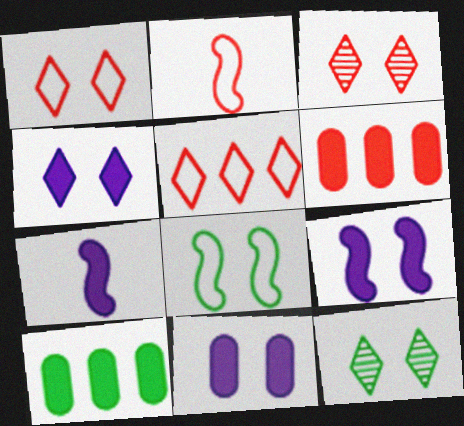[[1, 4, 12], 
[2, 3, 6], 
[3, 8, 11], 
[4, 9, 11]]